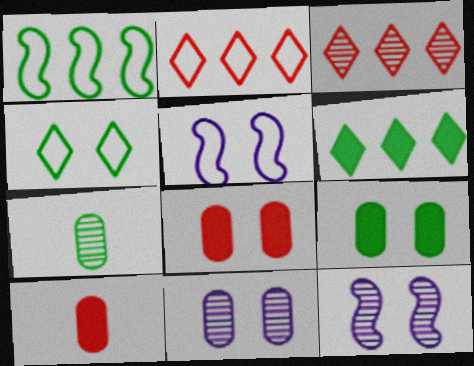[[3, 7, 12], 
[4, 8, 12]]